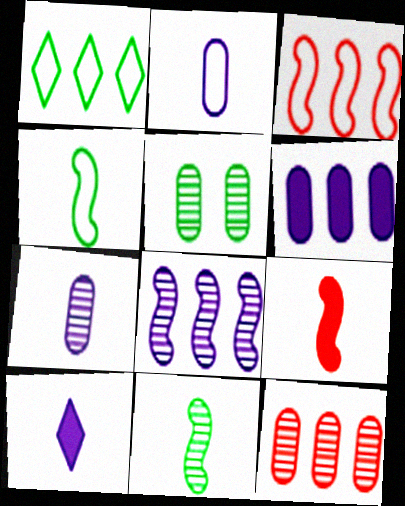[[3, 5, 10], 
[5, 7, 12]]